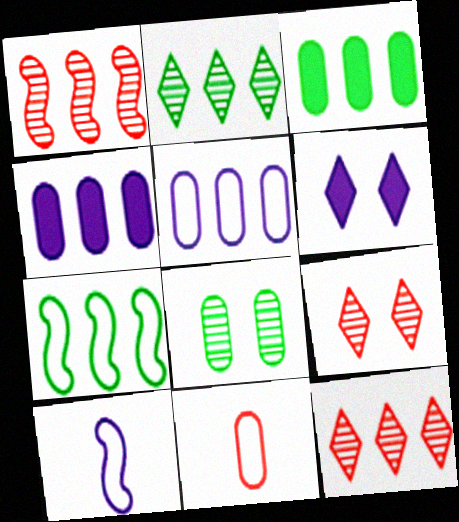[[2, 3, 7], 
[3, 9, 10], 
[4, 7, 12], 
[4, 8, 11]]